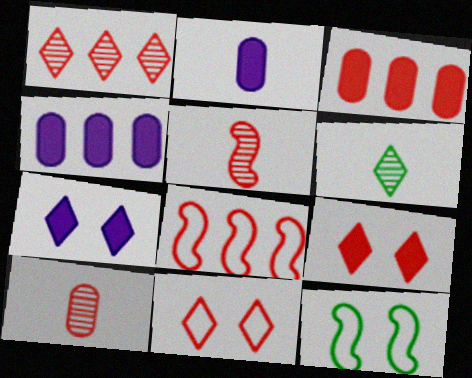[[1, 2, 12], 
[1, 3, 8], 
[3, 5, 11], 
[8, 9, 10]]